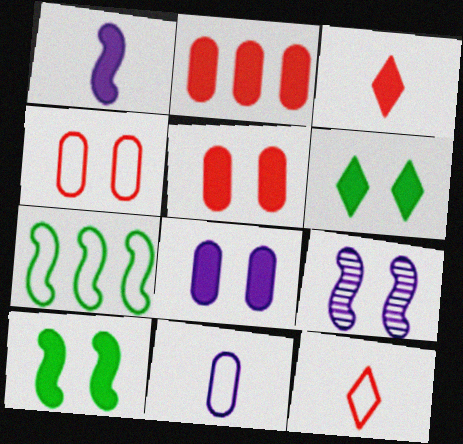[[1, 2, 6], 
[4, 6, 9]]